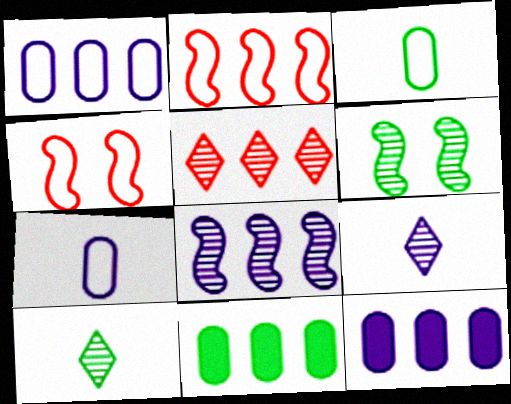[[4, 9, 11], 
[4, 10, 12]]